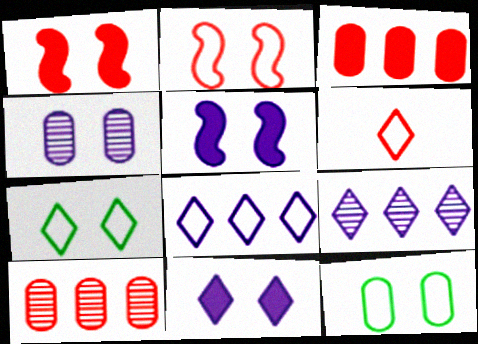[[1, 4, 7], 
[1, 6, 10], 
[6, 7, 8]]